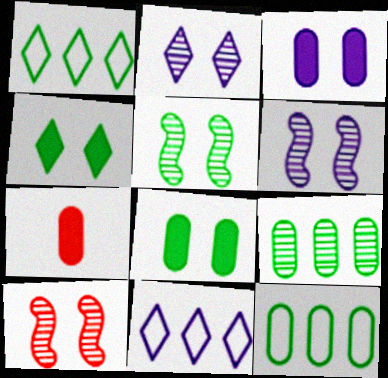[[1, 6, 7], 
[5, 6, 10], 
[5, 7, 11]]